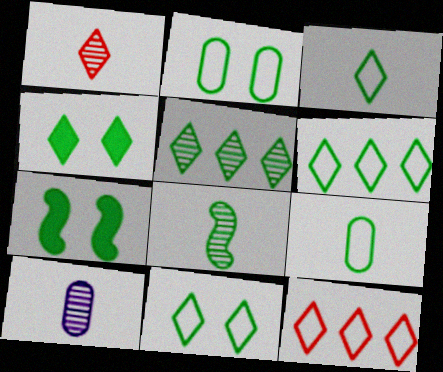[[1, 8, 10], 
[3, 4, 5], 
[3, 6, 11], 
[5, 7, 9], 
[7, 10, 12]]